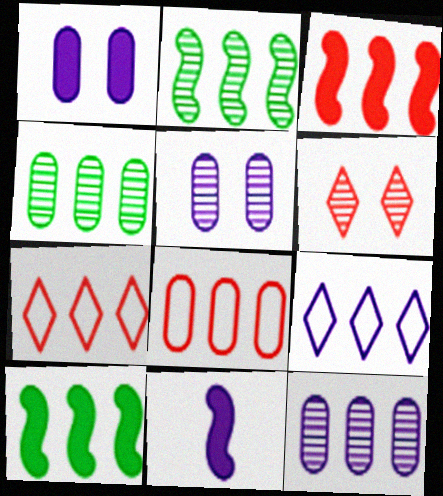[[3, 4, 9], 
[5, 9, 11], 
[7, 10, 12]]